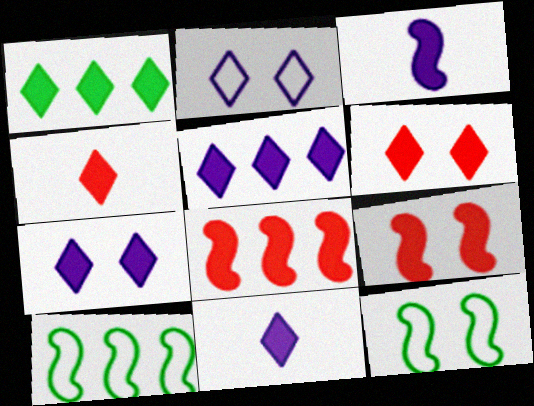[[1, 4, 7], 
[1, 6, 11], 
[5, 7, 11]]